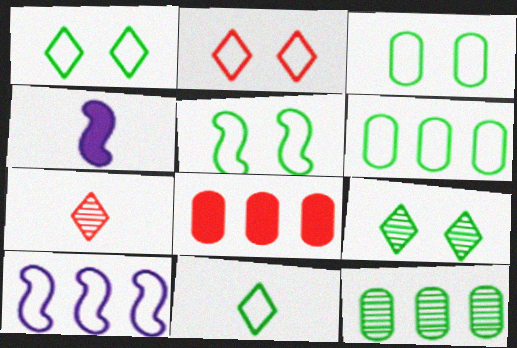[[1, 3, 5], 
[2, 4, 12], 
[5, 6, 11]]